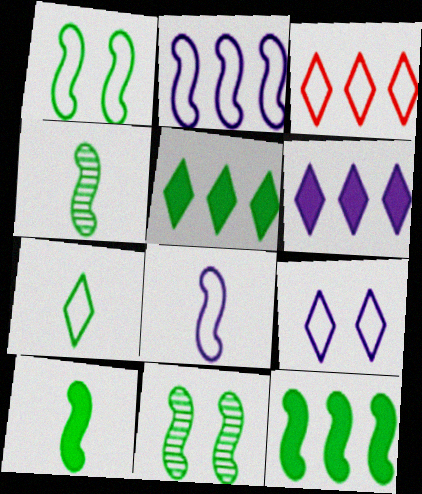[[1, 4, 12], 
[3, 7, 9]]